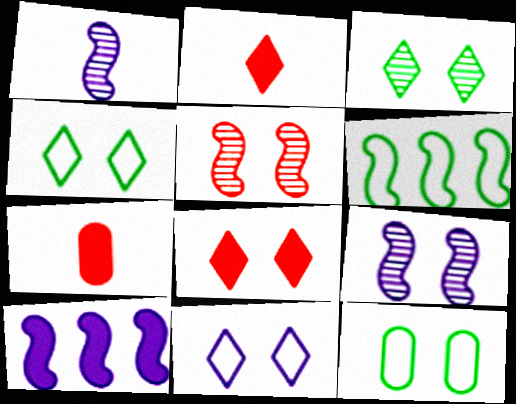[[3, 8, 11], 
[8, 9, 12]]